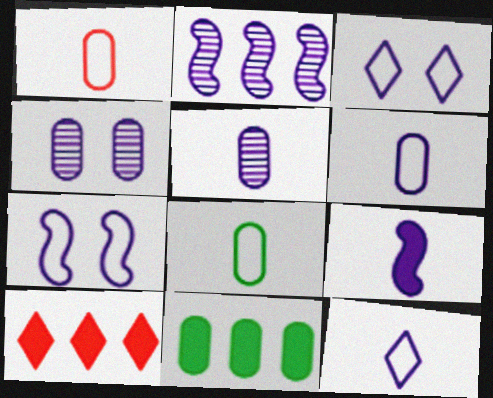[[1, 4, 11], 
[1, 6, 8], 
[2, 7, 9], 
[5, 9, 12]]